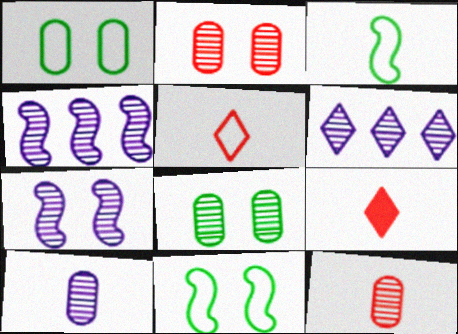[[1, 4, 9], 
[3, 9, 10], 
[6, 7, 10]]